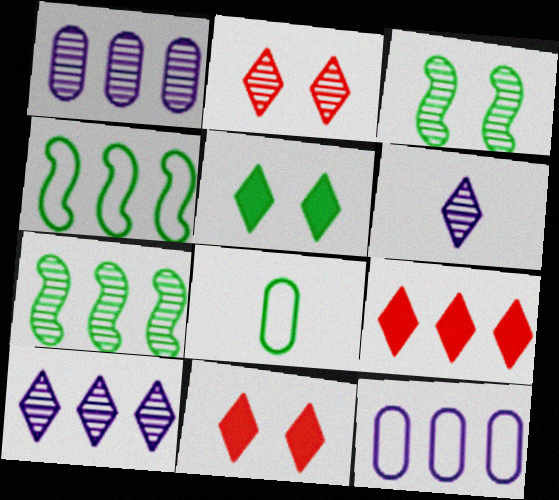[[1, 4, 9], 
[5, 7, 8], 
[7, 9, 12]]